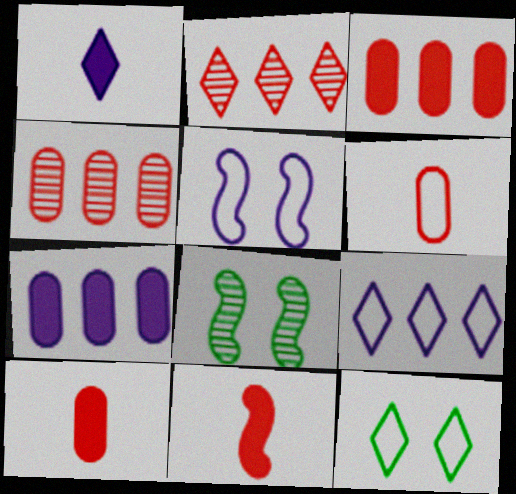[[1, 2, 12], 
[8, 9, 10]]